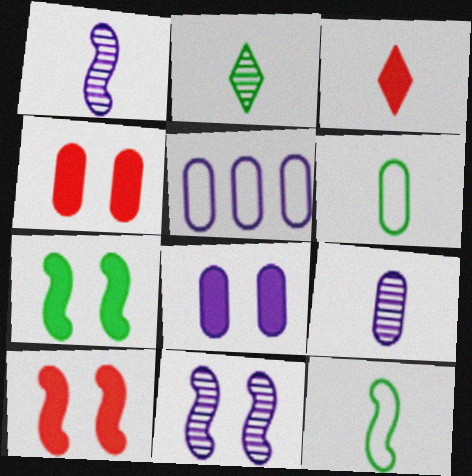[[1, 3, 6], 
[2, 5, 10], 
[3, 9, 12], 
[5, 8, 9]]